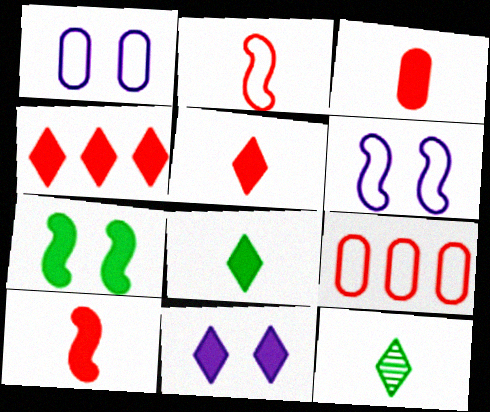[[3, 5, 10], 
[4, 8, 11]]